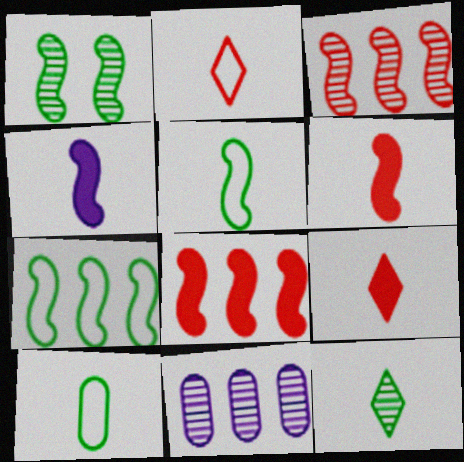[]